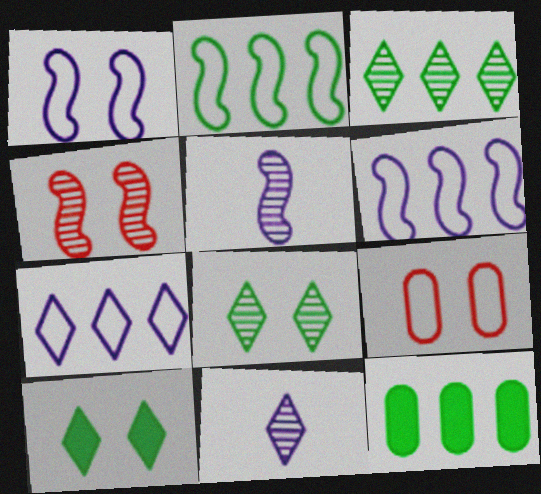[[2, 3, 12]]